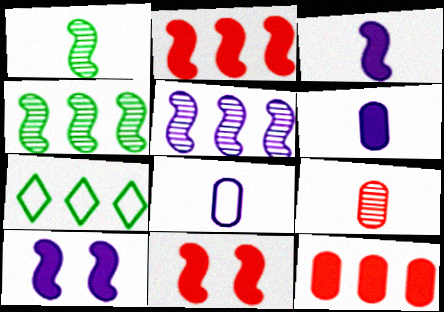[[5, 7, 12], 
[7, 9, 10]]